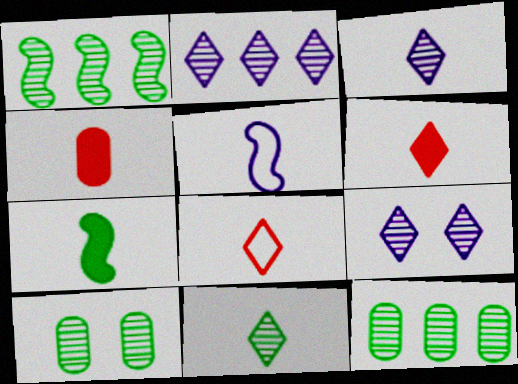[[1, 10, 11], 
[2, 3, 9], 
[4, 5, 11]]